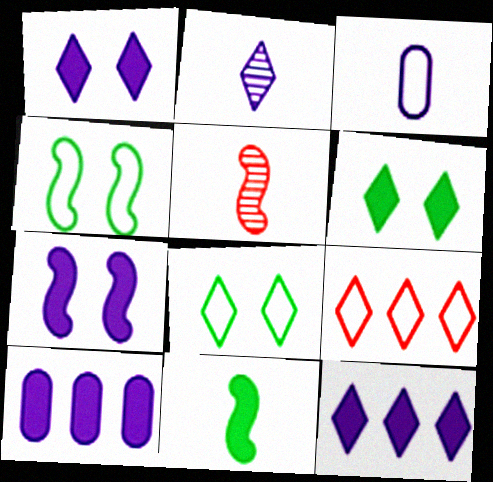[[2, 6, 9], 
[3, 4, 9], 
[5, 8, 10]]